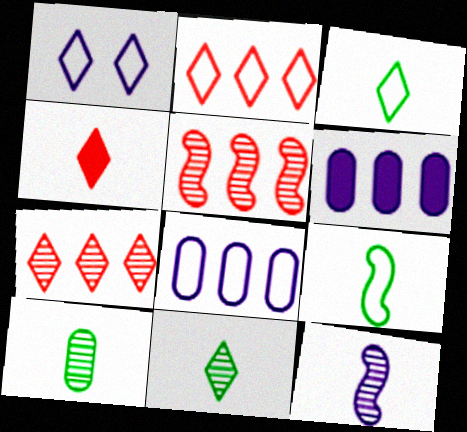[[1, 2, 3], 
[1, 6, 12]]